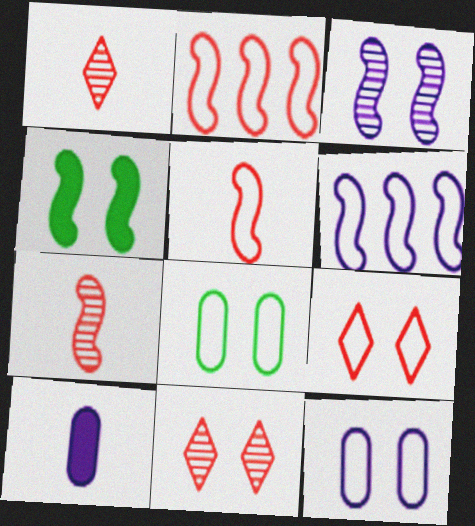[[4, 6, 7], 
[4, 11, 12]]